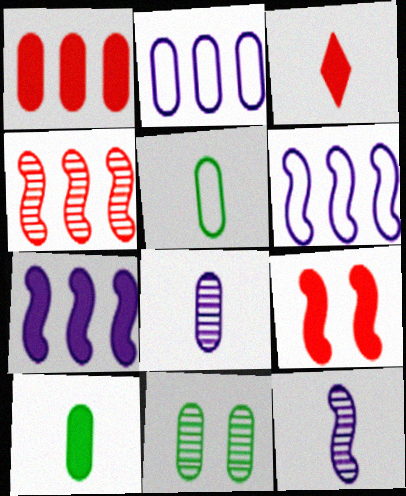[[1, 3, 9], 
[3, 5, 12], 
[3, 6, 11]]